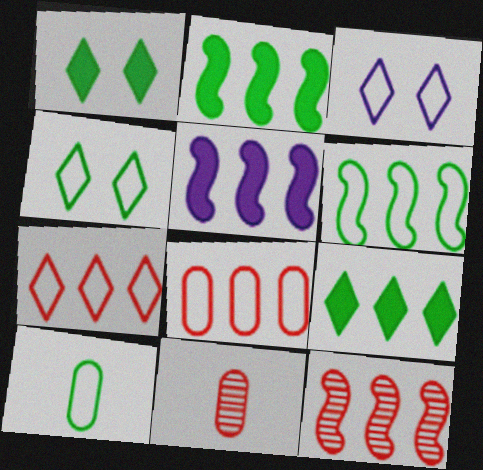[[2, 3, 11], 
[4, 5, 11], 
[4, 6, 10], 
[5, 6, 12]]